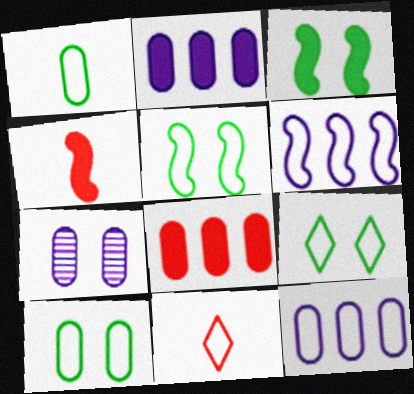[[1, 7, 8], 
[5, 9, 10], 
[5, 11, 12], 
[6, 10, 11]]